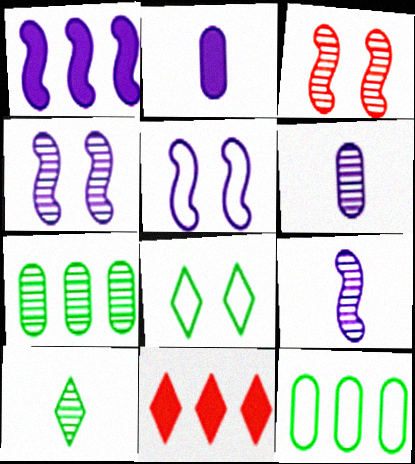[[1, 5, 9]]